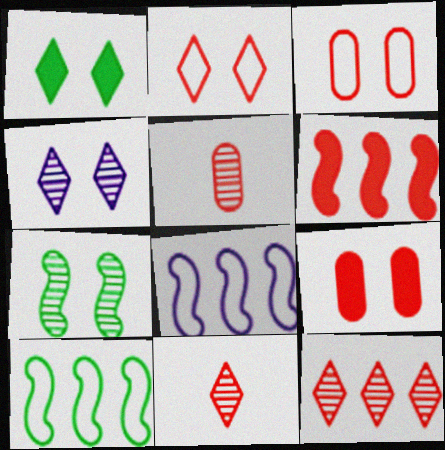[[1, 2, 4], 
[1, 5, 8], 
[2, 5, 6], 
[3, 6, 11]]